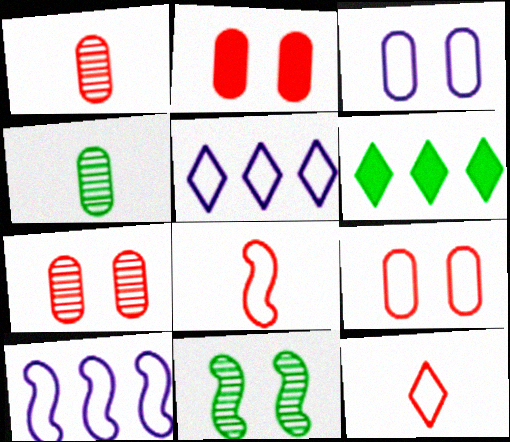[[2, 7, 9]]